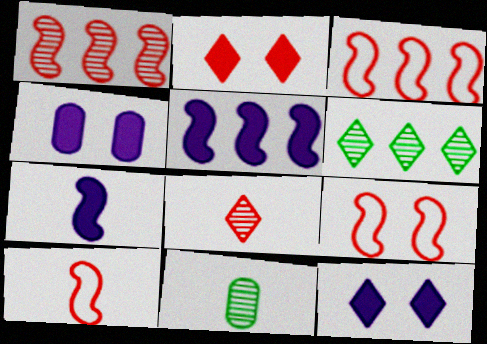[[3, 9, 10], 
[3, 11, 12], 
[4, 6, 10]]